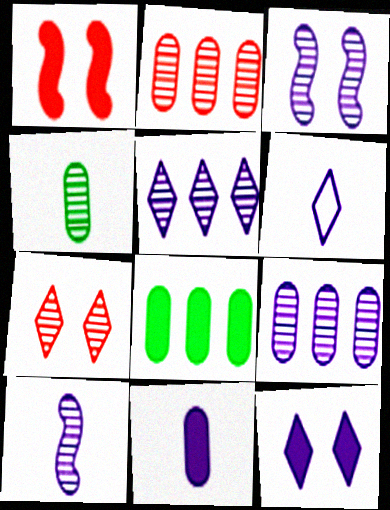[[5, 6, 12], 
[6, 10, 11]]